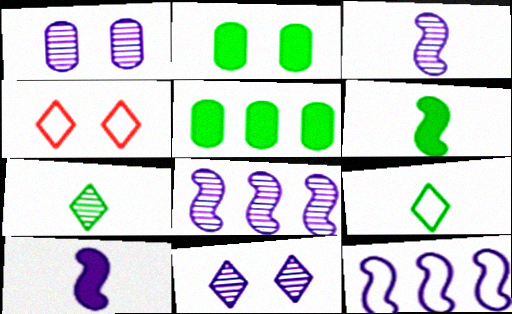[[3, 4, 5]]